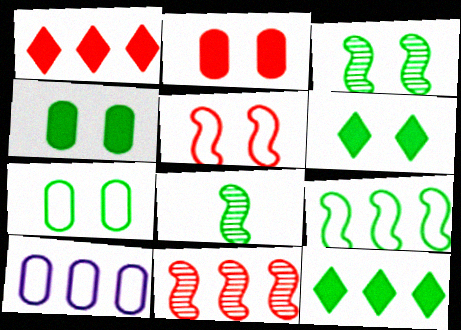[[3, 6, 7], 
[7, 8, 12], 
[10, 11, 12]]